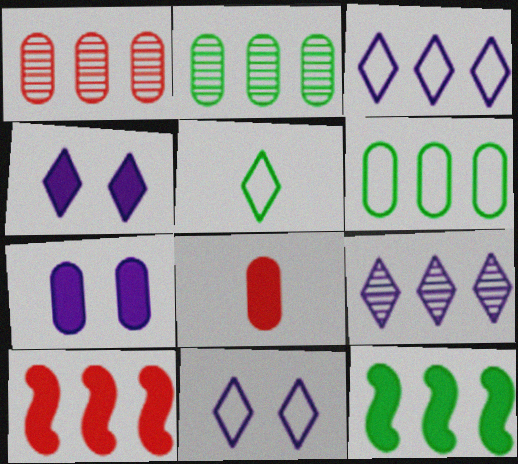[[1, 3, 12], 
[2, 3, 10], 
[4, 8, 12], 
[6, 9, 10]]